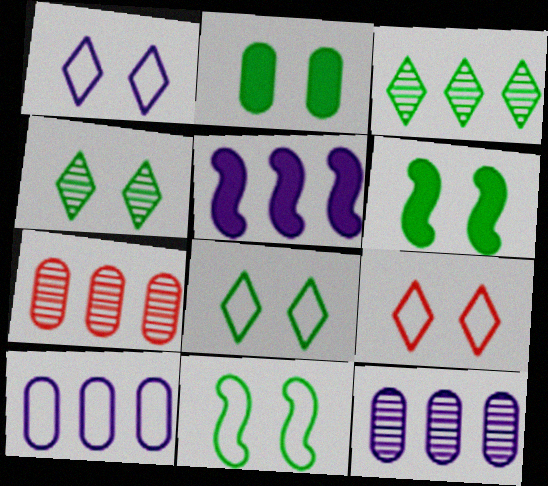[[1, 8, 9], 
[2, 4, 11]]